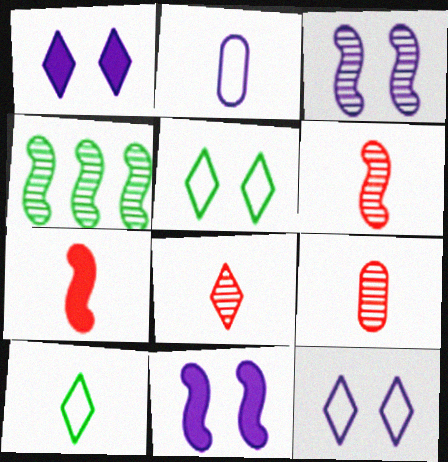[[3, 4, 6], 
[6, 8, 9]]